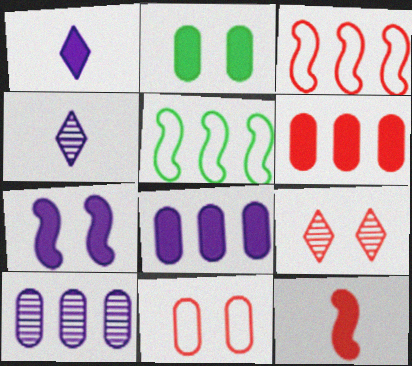[[1, 7, 8], 
[2, 3, 4]]